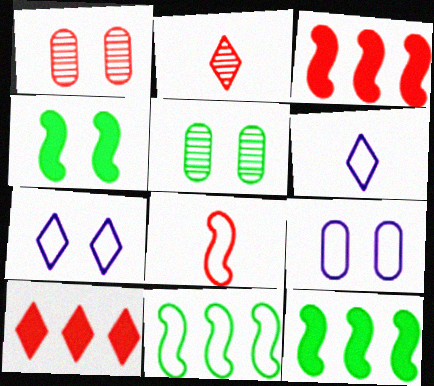[[1, 4, 7], 
[1, 6, 12], 
[1, 8, 10], 
[2, 9, 12], 
[3, 5, 6]]